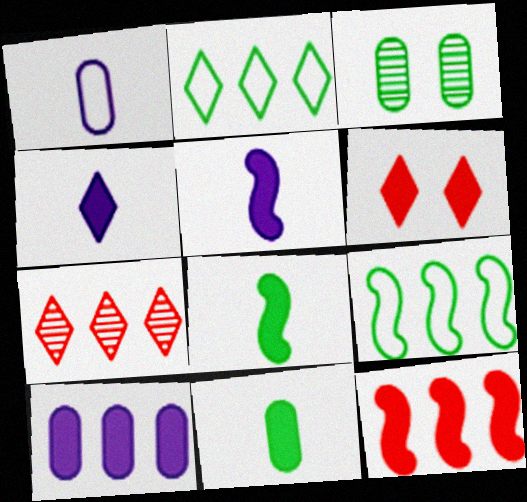[[2, 3, 8], 
[6, 8, 10], 
[7, 9, 10]]